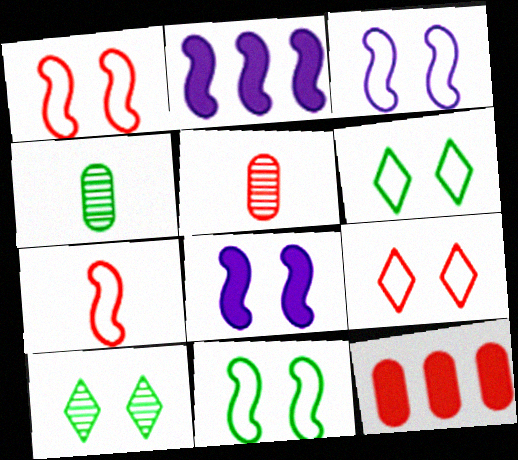[[1, 3, 11], 
[2, 4, 9], 
[2, 5, 6]]